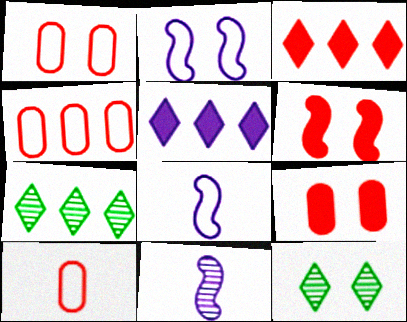[[1, 4, 10], 
[2, 9, 12], 
[7, 8, 9]]